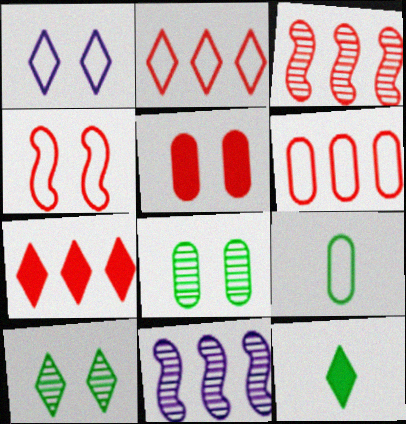[[3, 6, 7]]